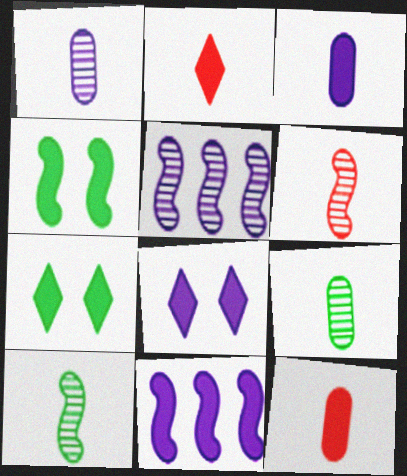[[3, 8, 11], 
[7, 11, 12]]